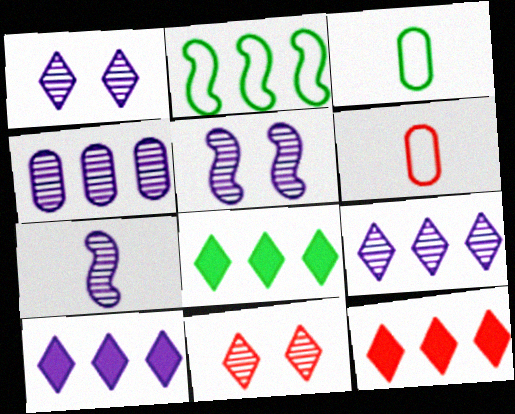[[1, 4, 7], 
[2, 4, 12], 
[3, 5, 12], 
[5, 6, 8], 
[8, 10, 12]]